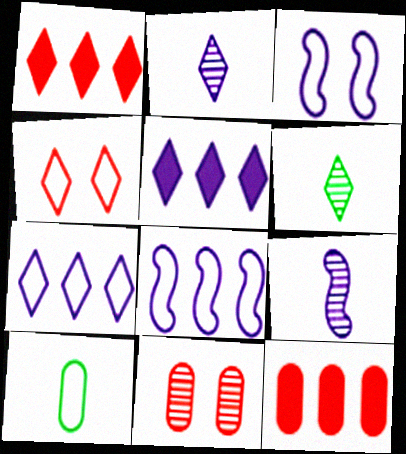[[3, 6, 12], 
[4, 5, 6], 
[4, 8, 10]]